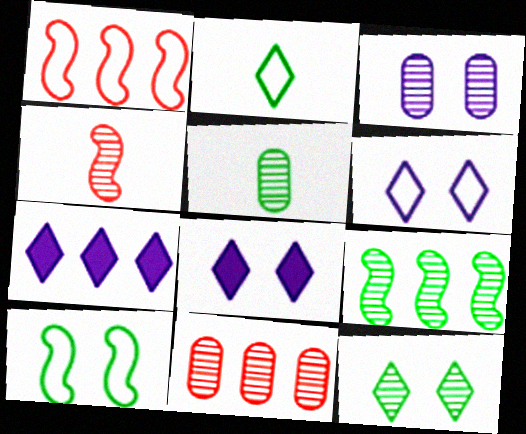[[1, 5, 8], 
[3, 5, 11], 
[5, 9, 12]]